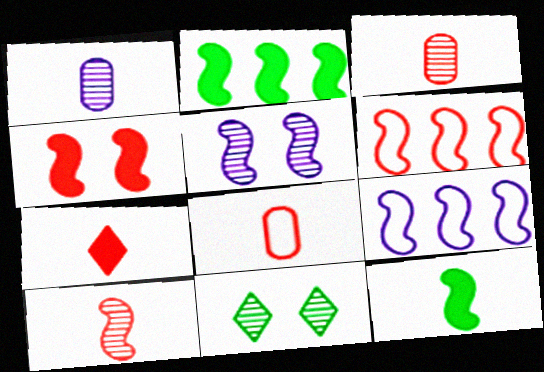[[4, 6, 10], 
[5, 6, 12], 
[7, 8, 10]]